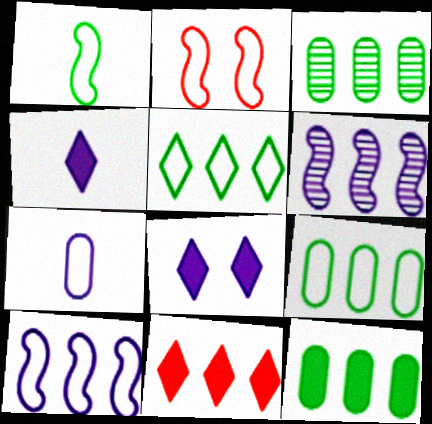[[1, 2, 10], 
[2, 3, 4], 
[2, 5, 7], 
[3, 9, 12], 
[3, 10, 11], 
[6, 7, 8], 
[6, 9, 11]]